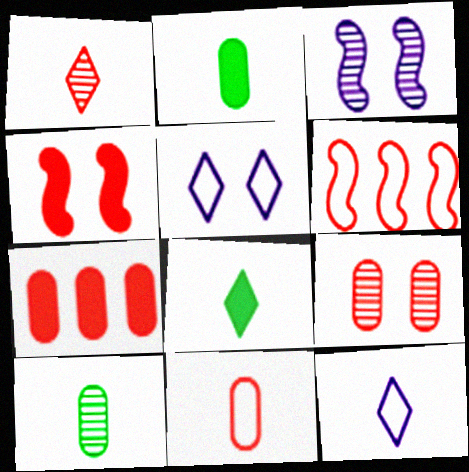[[1, 8, 12], 
[7, 9, 11]]